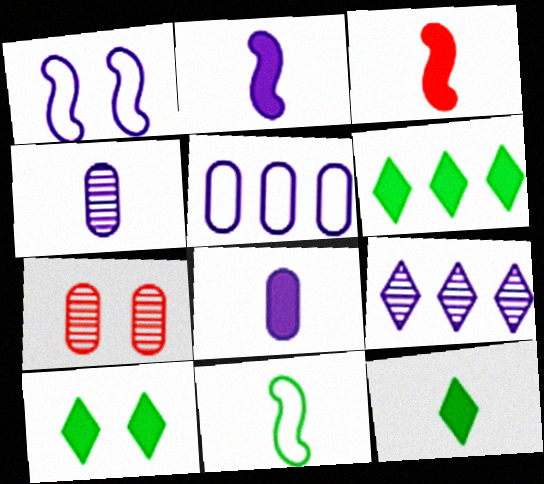[[1, 7, 10], 
[1, 8, 9], 
[3, 8, 12], 
[6, 10, 12]]